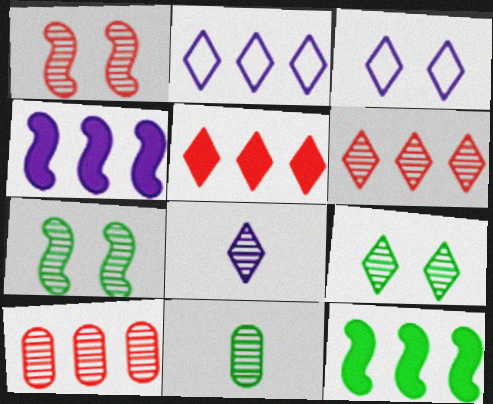[[2, 10, 12], 
[6, 8, 9], 
[7, 8, 10]]